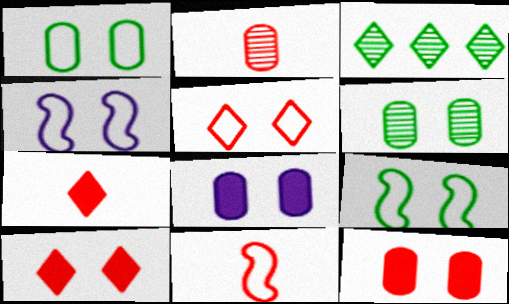[[1, 4, 5], 
[2, 7, 11], 
[3, 8, 11], 
[4, 6, 10]]